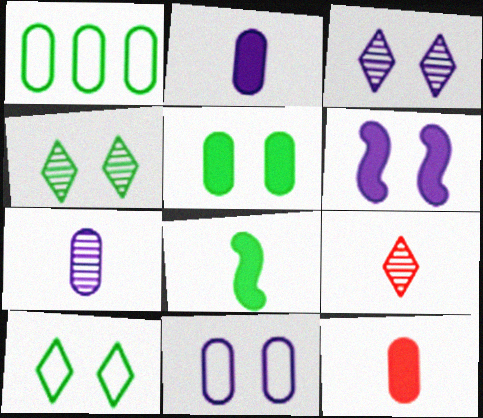[[1, 4, 8], 
[1, 6, 9], 
[3, 6, 11]]